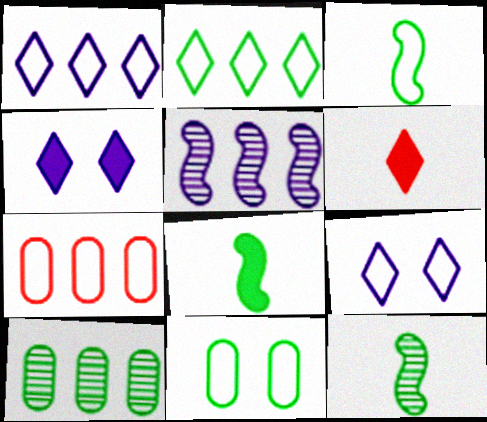[[2, 3, 11], 
[3, 7, 9], 
[3, 8, 12], 
[4, 7, 12], 
[5, 6, 11]]